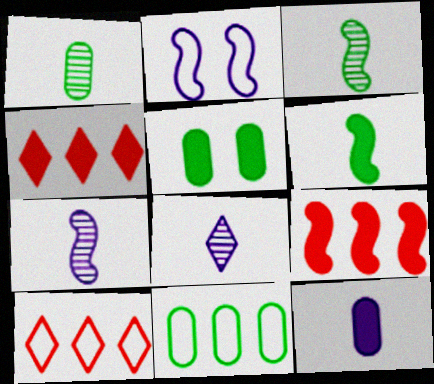[[1, 2, 4], 
[1, 5, 11], 
[2, 3, 9], 
[5, 7, 10]]